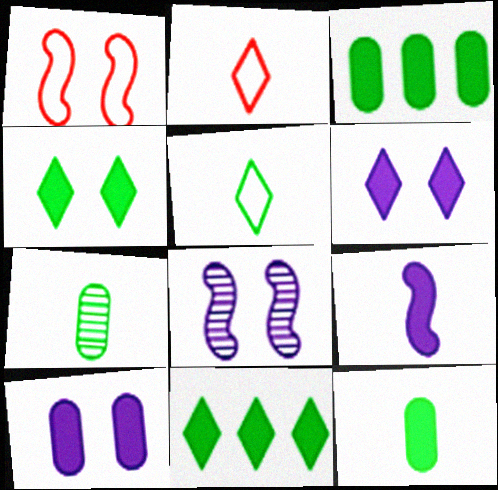[[2, 3, 8], 
[2, 7, 9]]